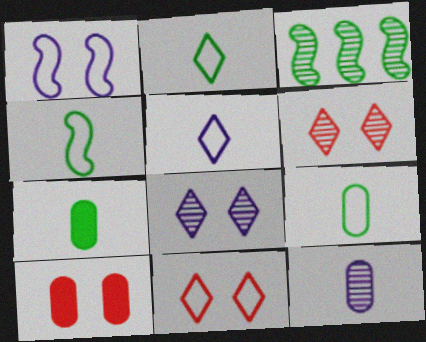[[2, 4, 9], 
[3, 5, 10], 
[3, 6, 12]]